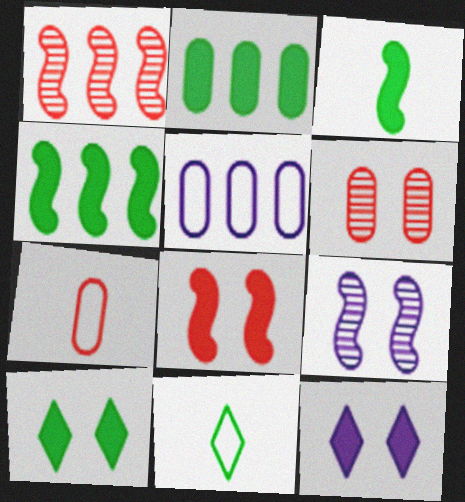[[2, 3, 10]]